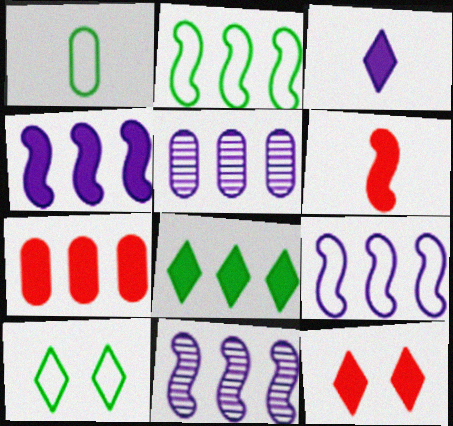[[1, 2, 10], 
[1, 11, 12], 
[3, 8, 12], 
[4, 7, 8], 
[4, 9, 11], 
[5, 6, 10], 
[6, 7, 12]]